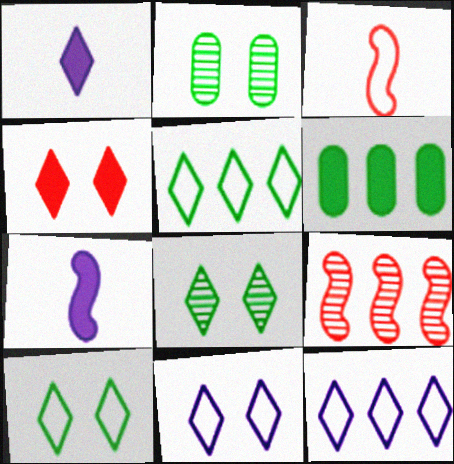[[4, 6, 7], 
[4, 8, 11], 
[6, 9, 12]]